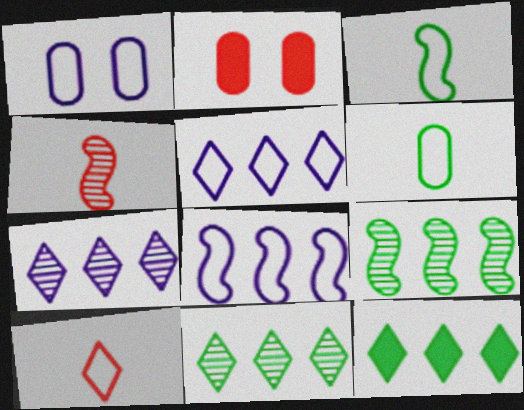[[1, 4, 12], 
[2, 3, 7]]